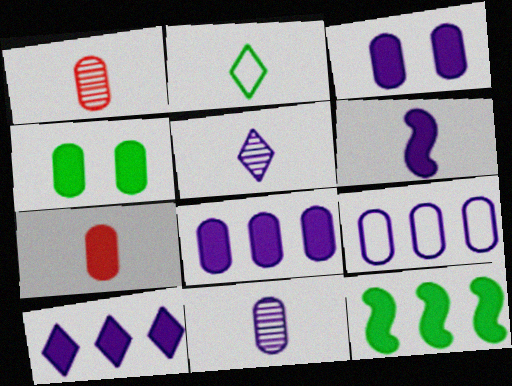[[1, 2, 6], 
[1, 4, 9], 
[3, 6, 10], 
[3, 9, 11], 
[4, 7, 8]]